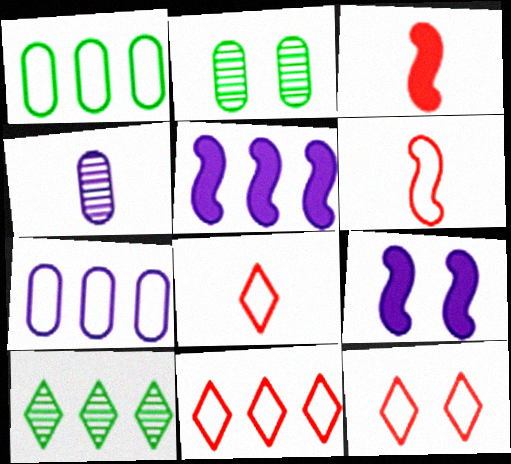[[2, 5, 8], 
[2, 9, 12], 
[8, 11, 12]]